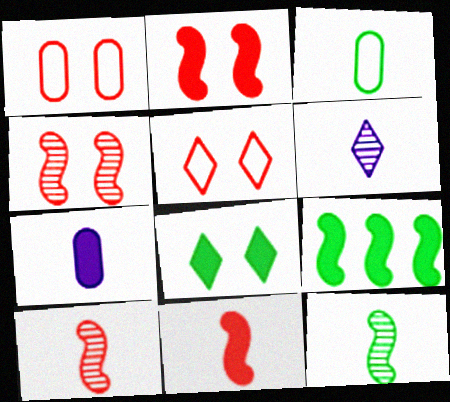[[1, 6, 9], 
[3, 6, 11]]